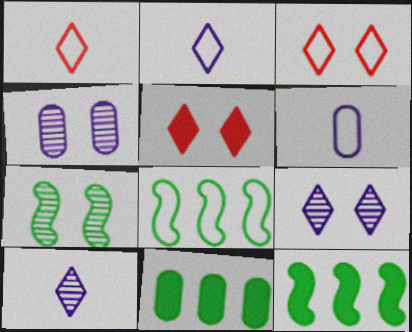[[1, 4, 12], 
[3, 6, 8]]